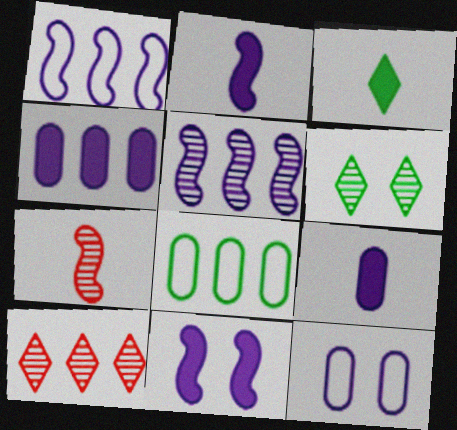[]